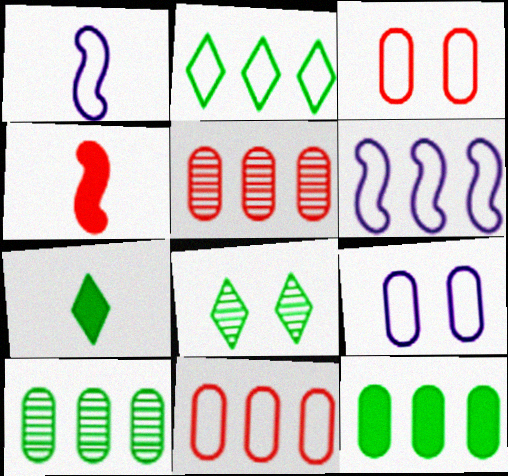[[1, 2, 3], 
[2, 6, 11], 
[2, 7, 8]]